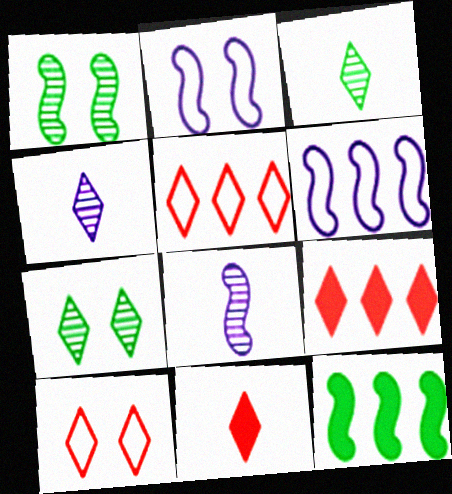[]